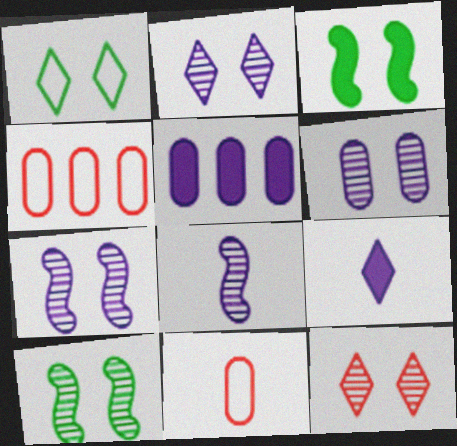[[2, 6, 7], 
[4, 9, 10], 
[6, 10, 12]]